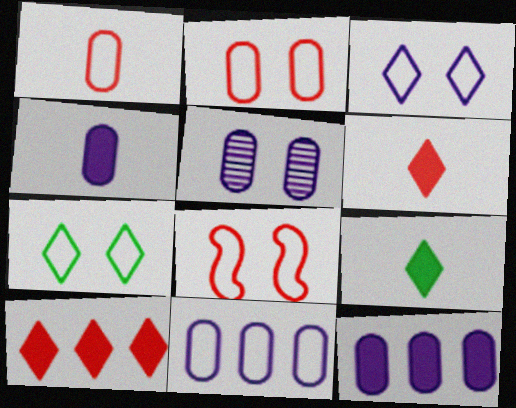[[4, 5, 11]]